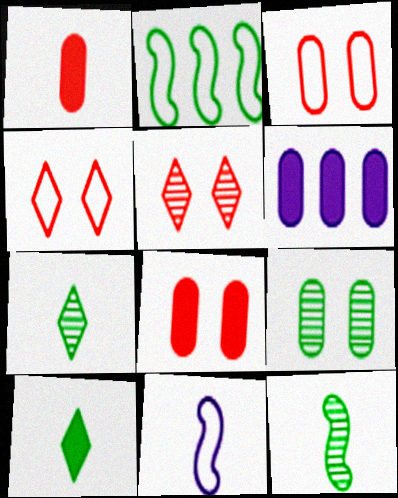[[1, 7, 11], 
[2, 9, 10], 
[4, 6, 12]]